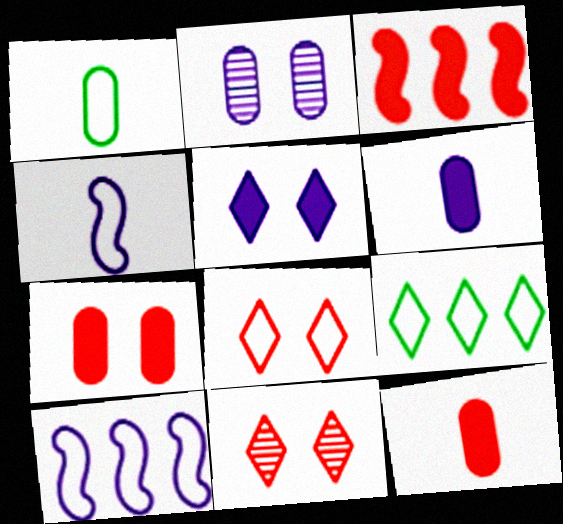[[1, 8, 10]]